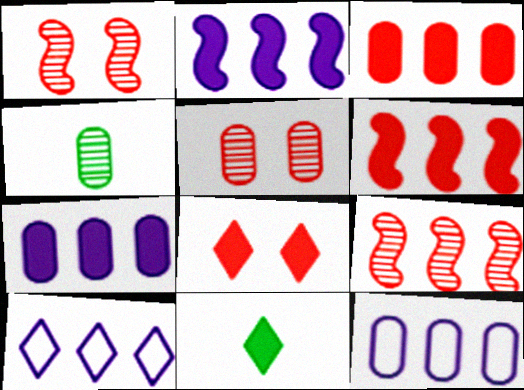[[1, 11, 12]]